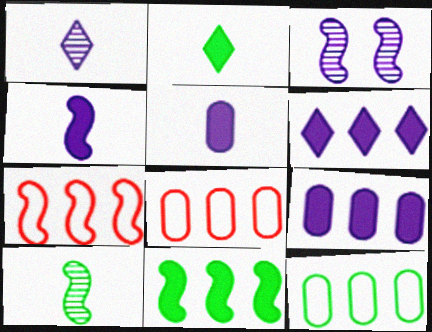[[2, 3, 8]]